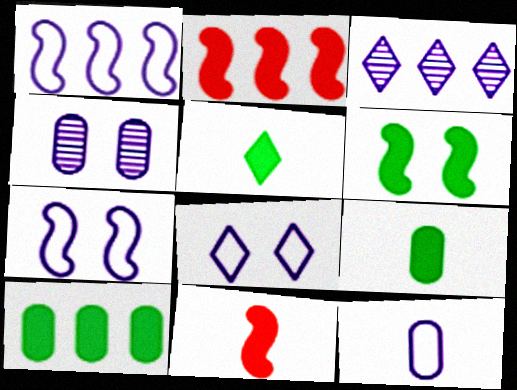[[1, 8, 12], 
[5, 6, 10]]